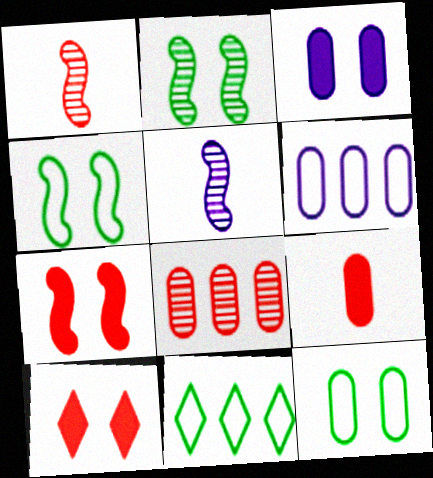[[1, 3, 11]]